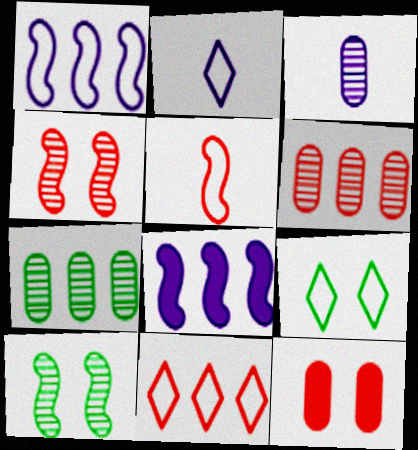[[2, 9, 11], 
[5, 8, 10], 
[7, 8, 11]]